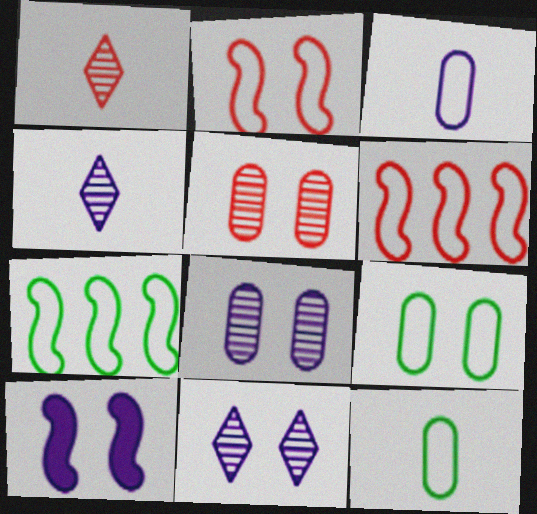[]